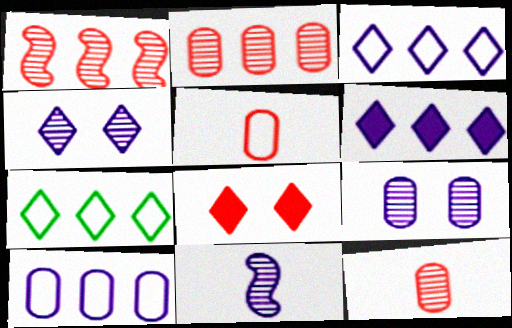[[1, 5, 8]]